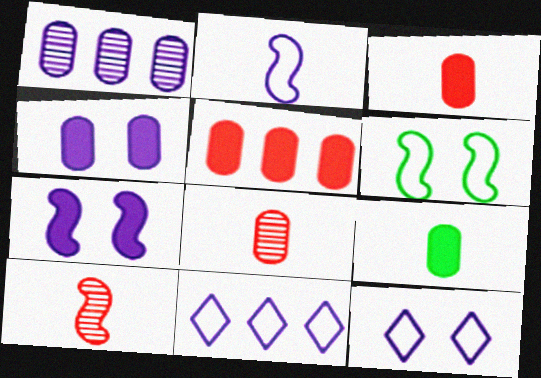[[4, 5, 9]]